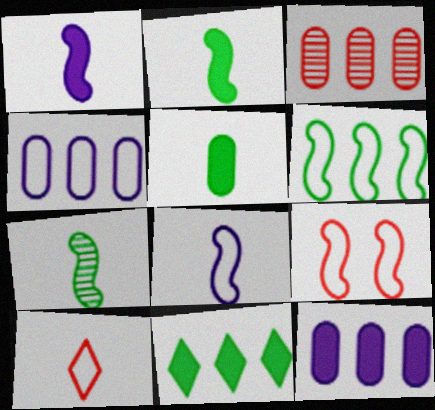[[6, 8, 9]]